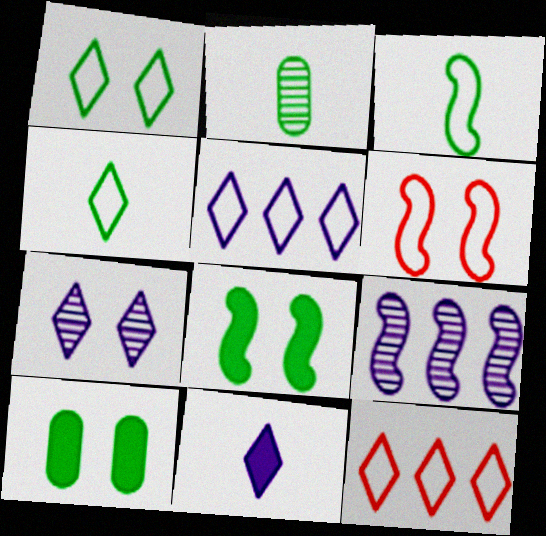[[5, 7, 11], 
[6, 7, 10]]